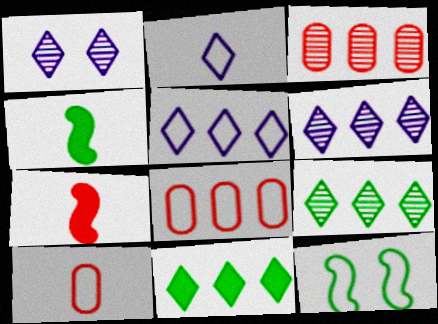[[1, 4, 8], 
[2, 8, 12], 
[5, 10, 12]]